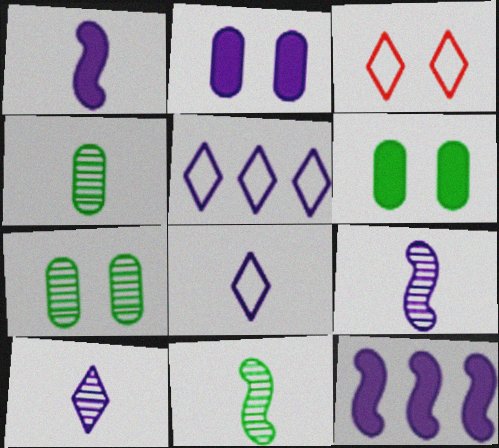[[2, 5, 9], 
[3, 4, 12]]